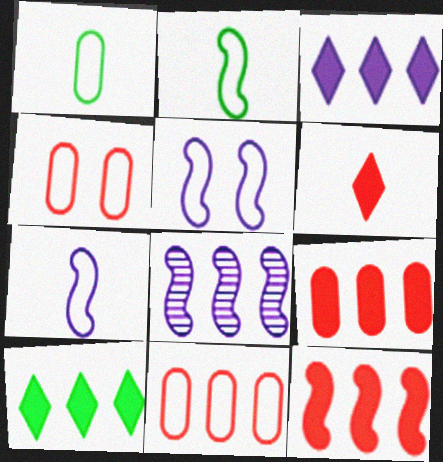[[8, 10, 11]]